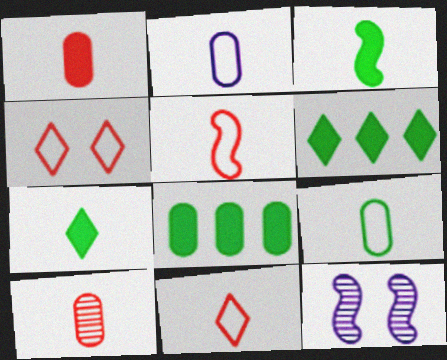[[8, 11, 12]]